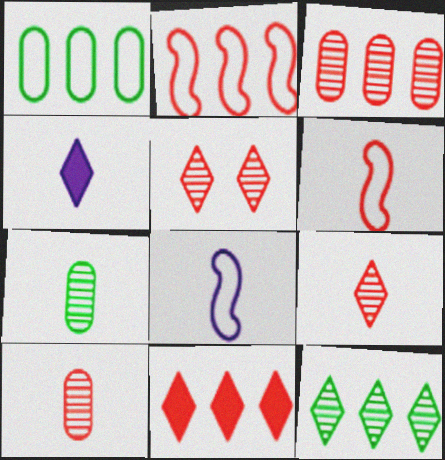[[2, 3, 11], 
[4, 6, 7]]